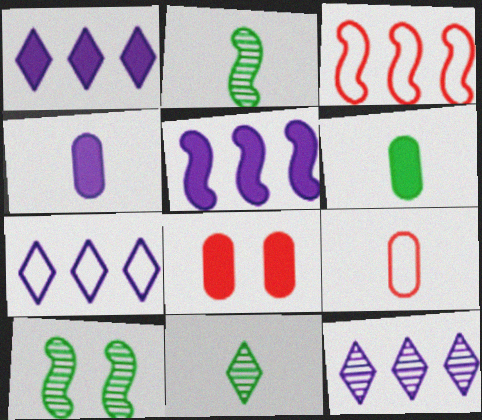[[1, 7, 12], 
[1, 9, 10], 
[2, 7, 8]]